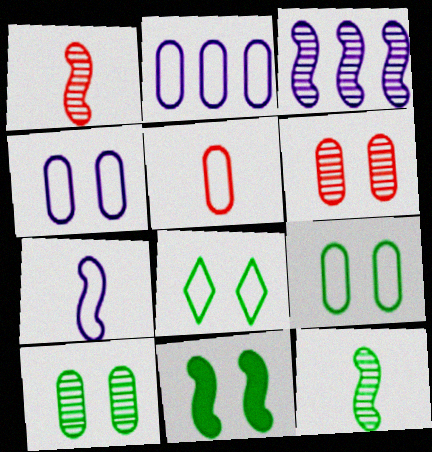[[2, 5, 9], 
[8, 10, 11]]